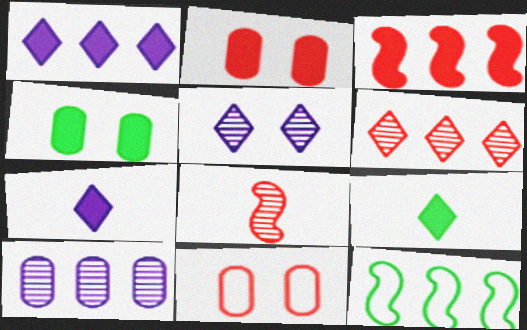[[3, 4, 7]]